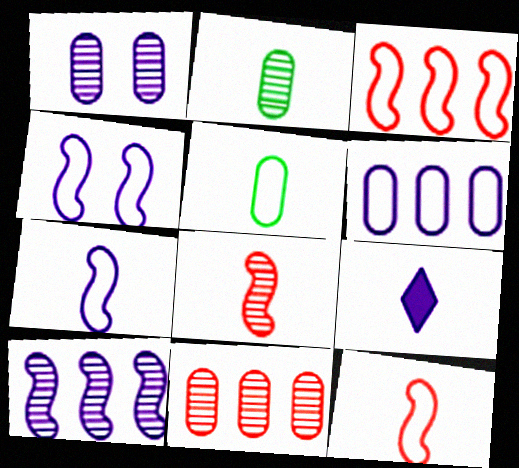[[1, 2, 11], 
[2, 9, 12], 
[5, 8, 9]]